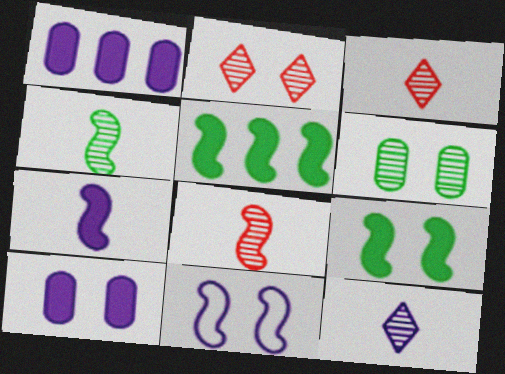[[1, 11, 12], 
[5, 8, 11]]